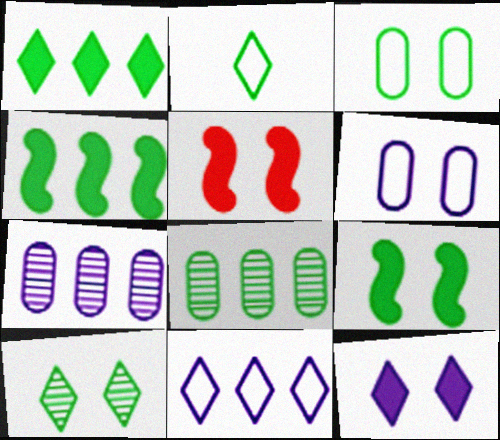[[1, 2, 10], 
[2, 5, 7], 
[2, 8, 9], 
[3, 9, 10], 
[5, 6, 10]]